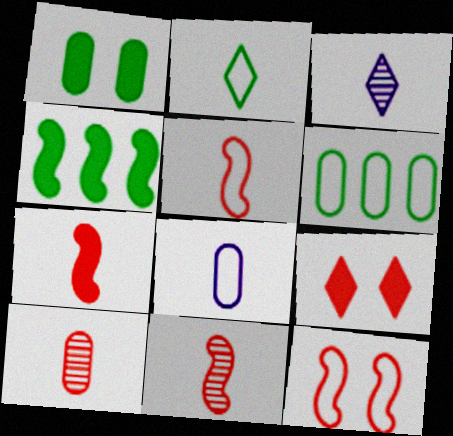[[2, 5, 8], 
[5, 7, 11]]